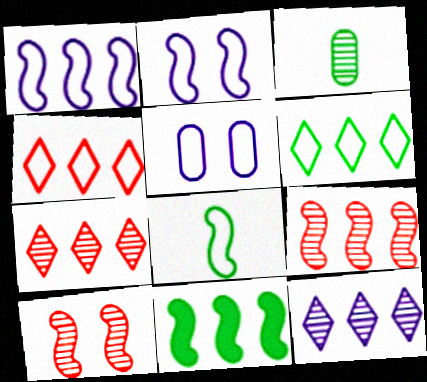[[1, 9, 11], 
[3, 10, 12], 
[4, 5, 8]]